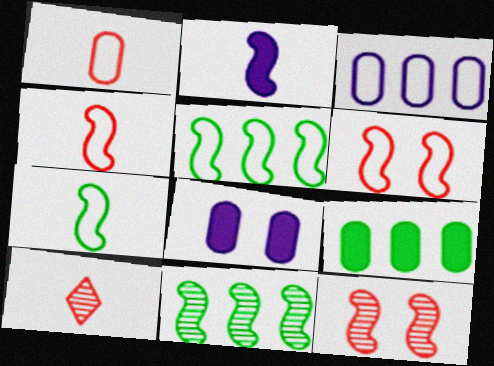[[2, 5, 12], 
[2, 6, 11], 
[5, 8, 10]]